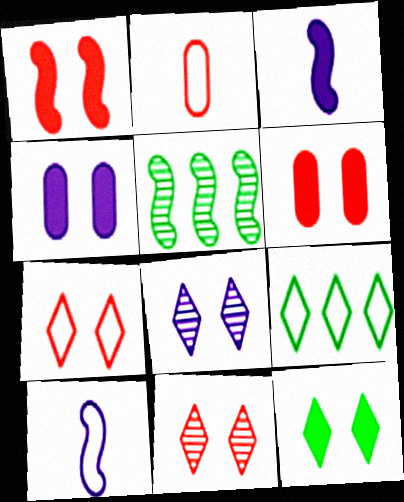[[1, 4, 12], 
[1, 5, 10], 
[7, 8, 12]]